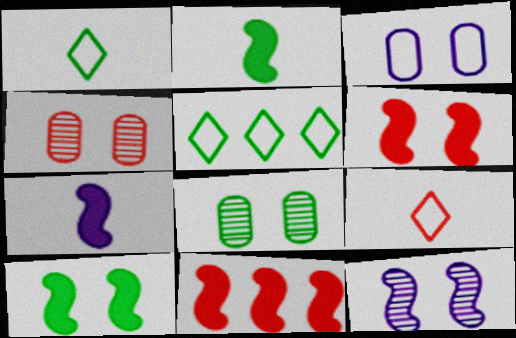[[2, 5, 8], 
[4, 5, 7], 
[4, 9, 11], 
[7, 10, 11]]